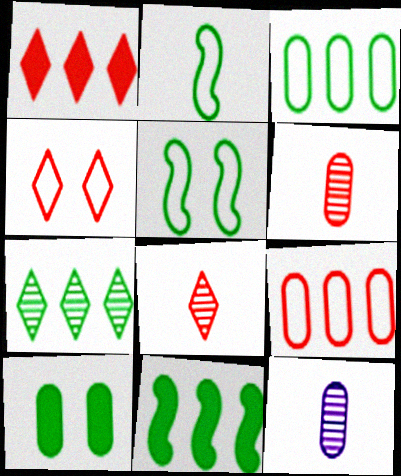[[1, 4, 8], 
[1, 5, 12], 
[2, 7, 10], 
[3, 7, 11], 
[4, 11, 12], 
[9, 10, 12]]